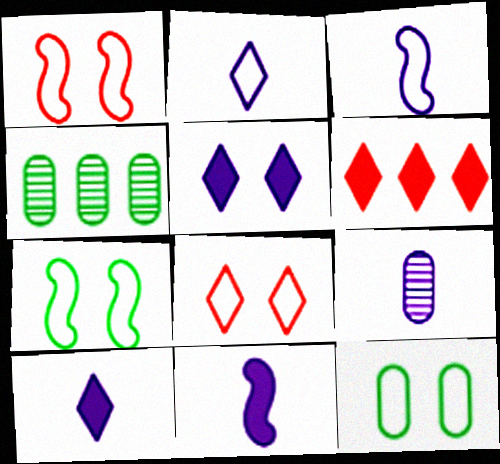[[1, 4, 10], 
[2, 9, 11], 
[3, 9, 10], 
[4, 8, 11], 
[6, 7, 9]]